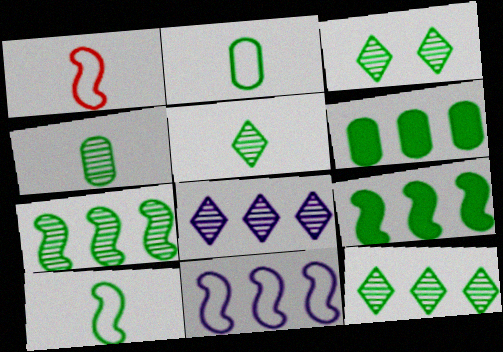[[2, 3, 9], 
[3, 4, 7], 
[3, 5, 12], 
[3, 6, 10]]